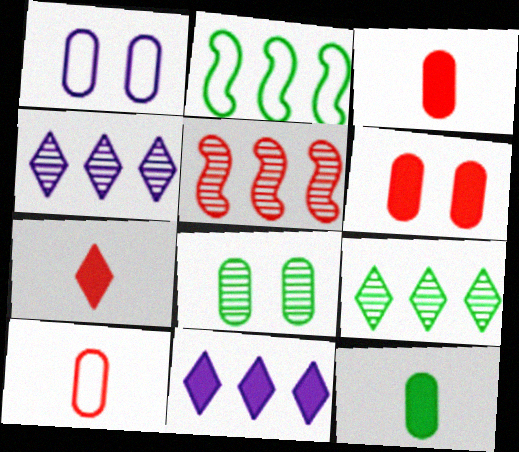[[1, 6, 8]]